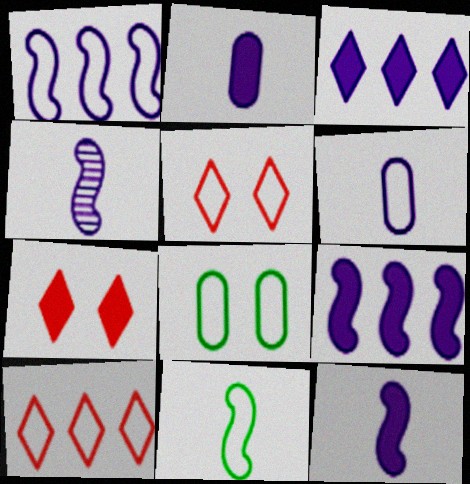[]